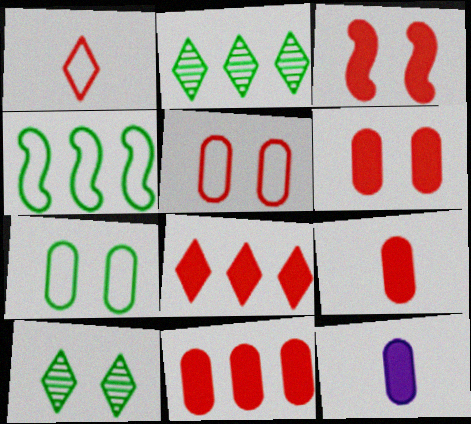[[3, 8, 9], 
[6, 9, 11]]